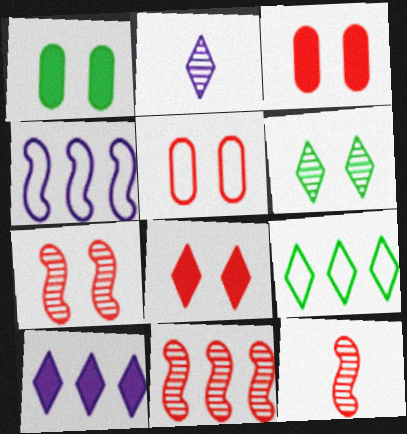[[2, 8, 9], 
[5, 7, 8], 
[7, 11, 12]]